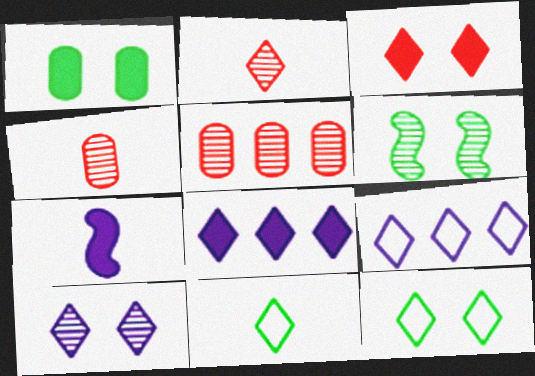[[1, 6, 12], 
[2, 8, 12], 
[3, 10, 12], 
[4, 7, 11], 
[5, 7, 12]]